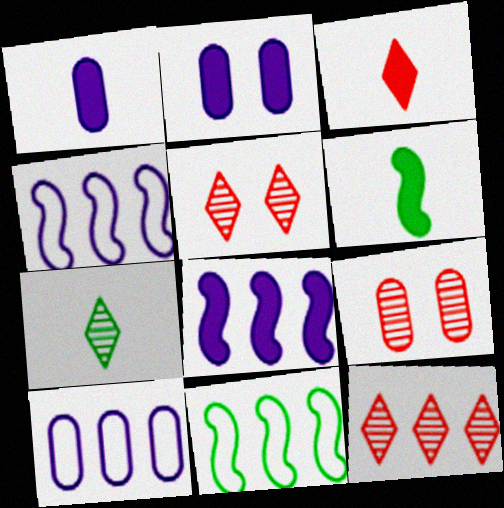[[1, 3, 6], 
[1, 5, 11], 
[5, 6, 10]]